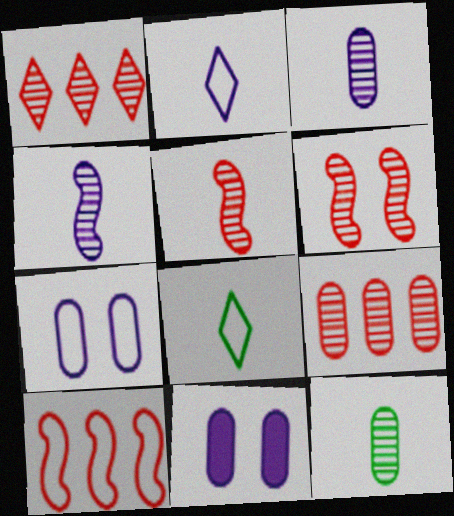[[7, 8, 10]]